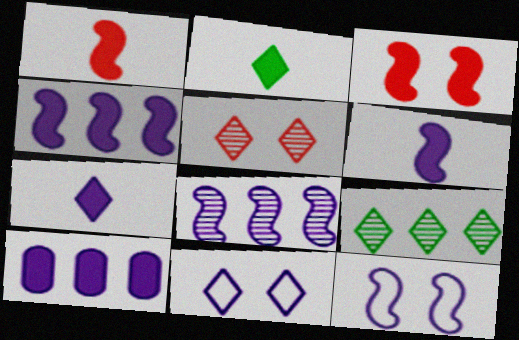[[2, 3, 10], 
[6, 8, 12]]